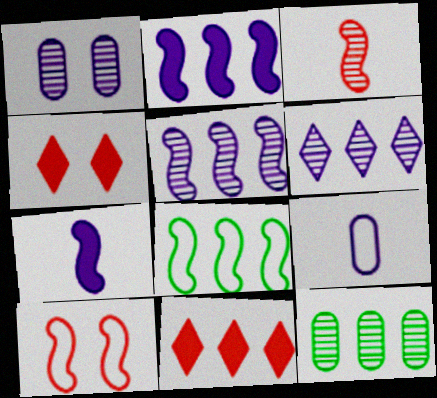[]